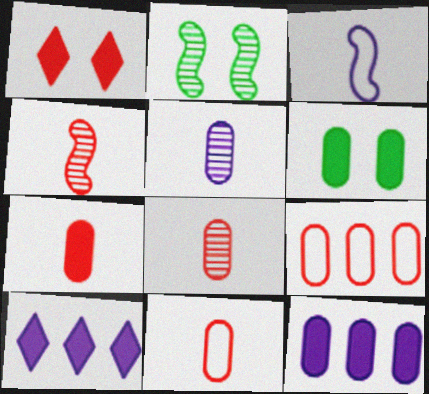[[1, 4, 9], 
[2, 10, 11], 
[5, 6, 9], 
[6, 7, 12], 
[7, 8, 11]]